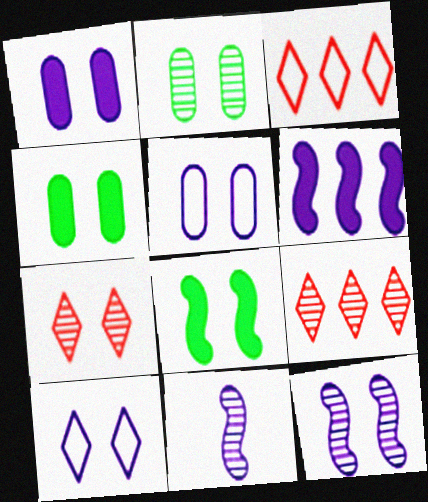[[1, 10, 12], 
[2, 7, 12], 
[2, 9, 11], 
[3, 4, 11], 
[5, 7, 8]]